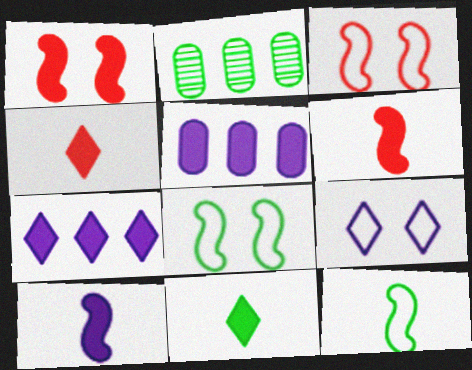[[1, 5, 11], 
[2, 6, 9], 
[2, 8, 11]]